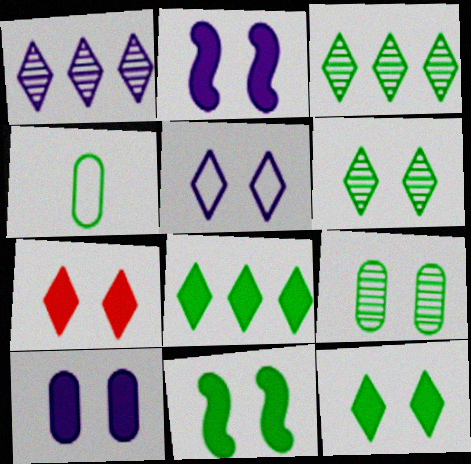[[3, 4, 11], 
[5, 6, 7], 
[7, 10, 11]]